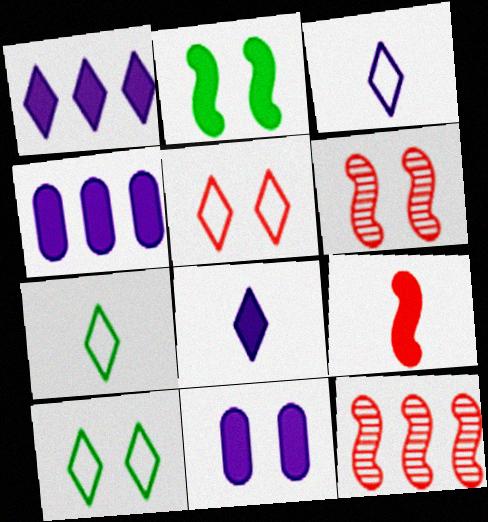[[4, 6, 7], 
[6, 10, 11], 
[7, 11, 12]]